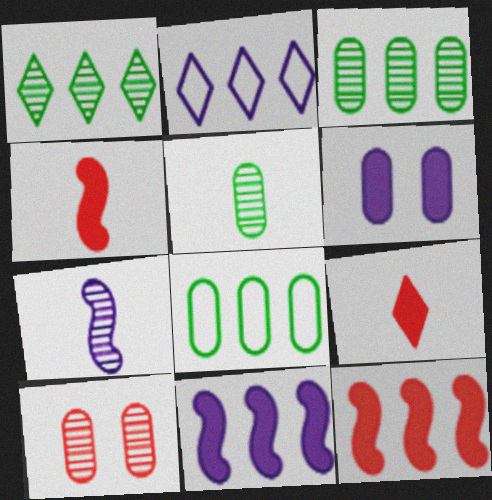[[1, 7, 10], 
[2, 3, 12], 
[2, 6, 7]]